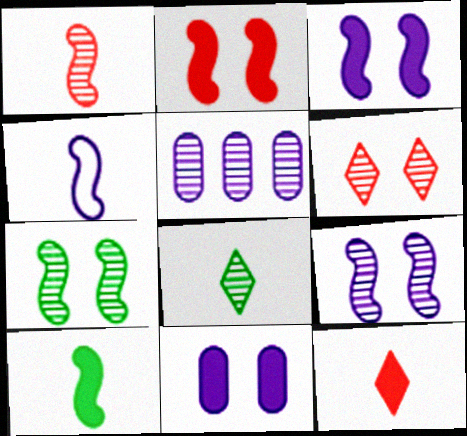[[1, 4, 10]]